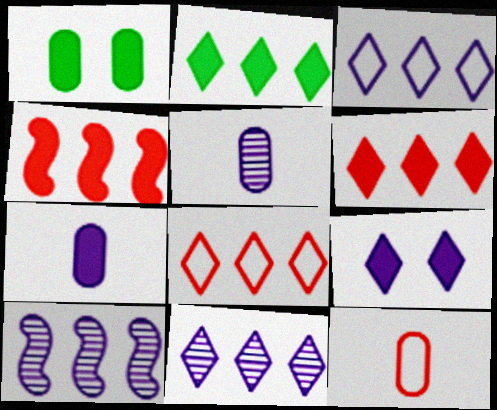[[2, 8, 11]]